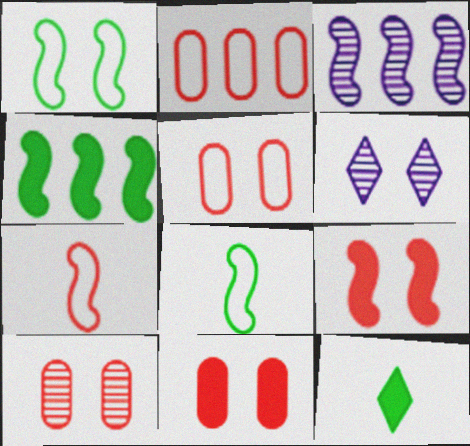[[1, 6, 11], 
[3, 5, 12], 
[3, 8, 9], 
[5, 10, 11]]